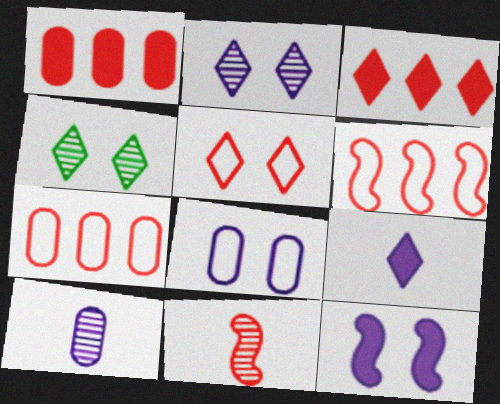[[1, 5, 11], 
[2, 8, 12]]